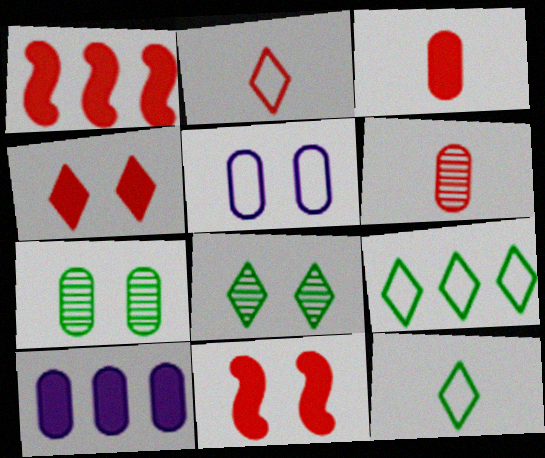[[1, 3, 4], 
[5, 8, 11]]